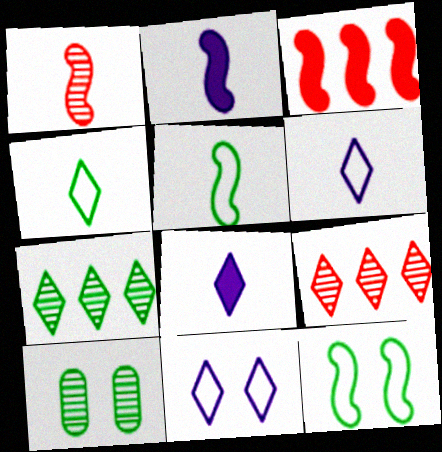[[1, 2, 5], 
[3, 6, 10]]